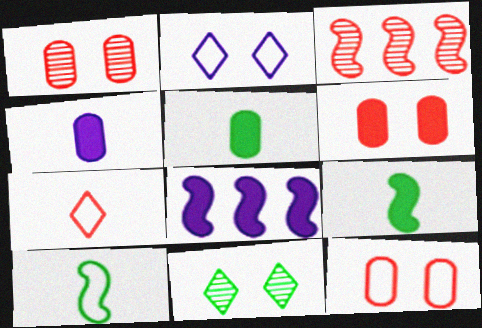[[1, 6, 12], 
[2, 3, 5], 
[3, 6, 7]]